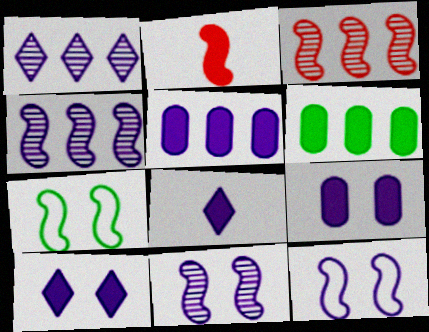[[2, 4, 7], 
[2, 6, 10]]